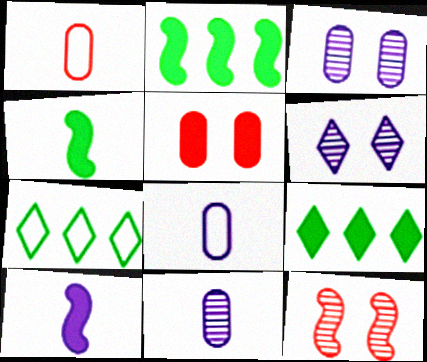[[1, 2, 6], 
[5, 9, 10], 
[8, 9, 12]]